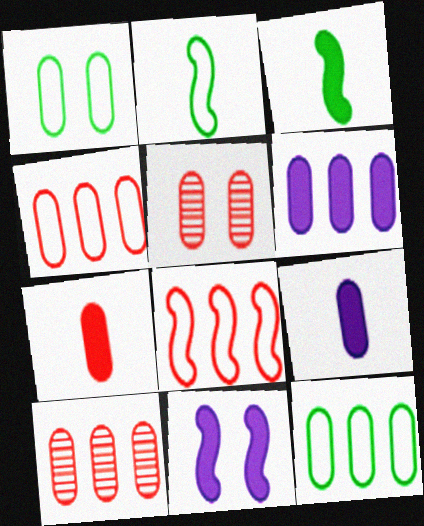[[1, 9, 10], 
[4, 5, 7], 
[5, 9, 12], 
[6, 10, 12]]